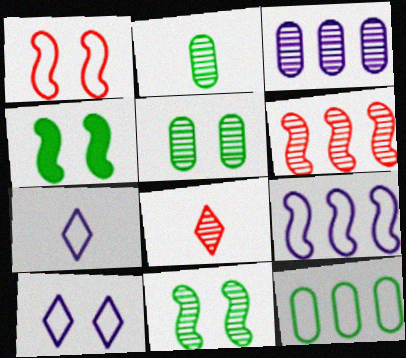[[1, 7, 12], 
[3, 8, 11]]